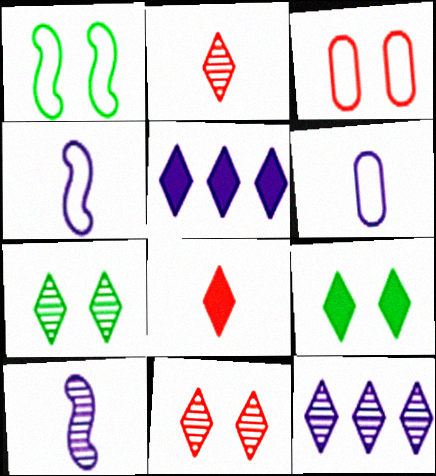[[2, 7, 12], 
[5, 8, 9]]